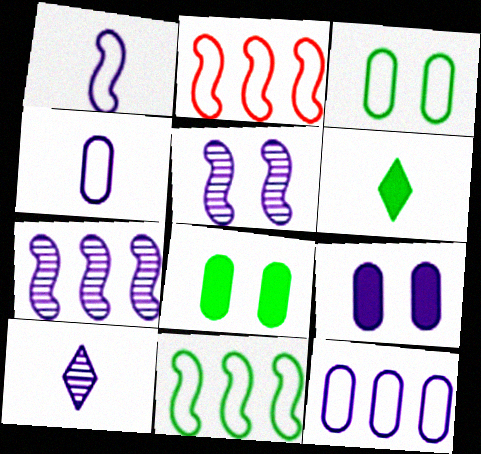[[2, 8, 10]]